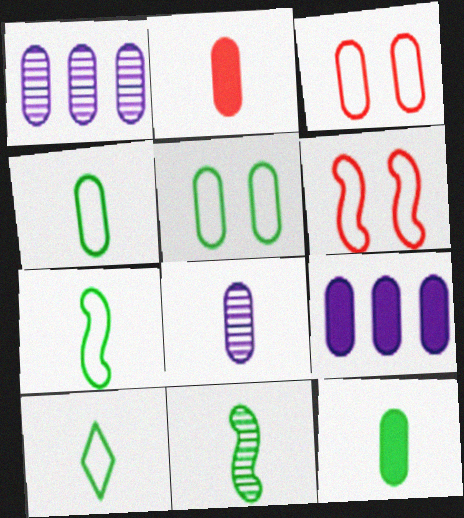[[1, 2, 5], 
[1, 3, 12], 
[2, 4, 8], 
[4, 7, 10], 
[10, 11, 12]]